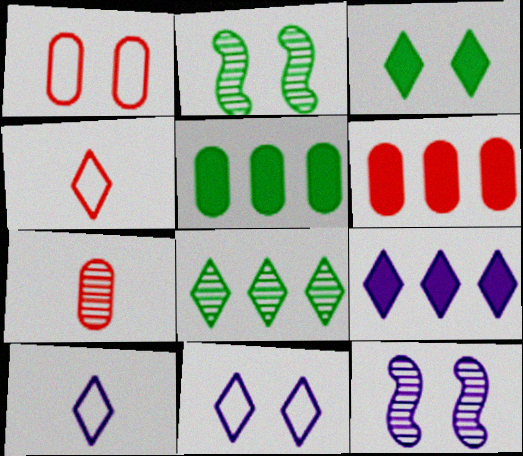[[1, 3, 12], 
[1, 6, 7], 
[2, 6, 10], 
[4, 5, 12], 
[7, 8, 12]]